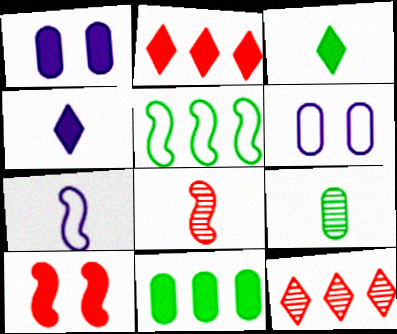[[4, 10, 11]]